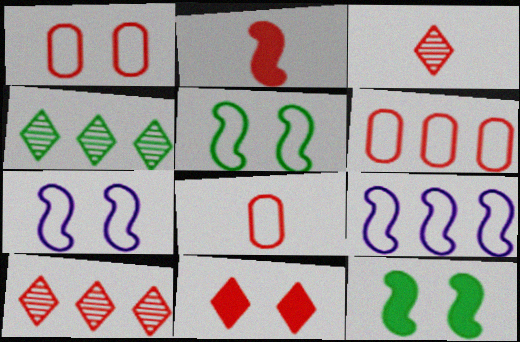[[1, 2, 10], 
[1, 6, 8], 
[2, 3, 8]]